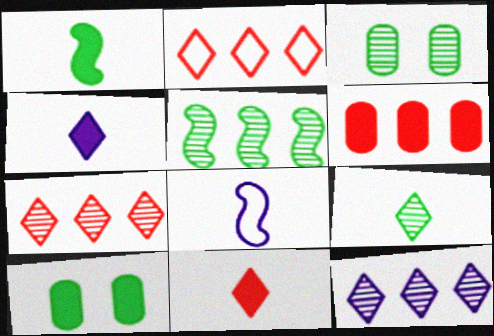[[3, 5, 9], 
[7, 8, 10]]